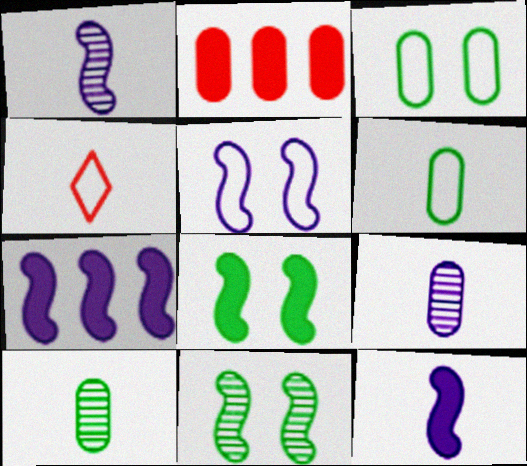[[1, 5, 7], 
[2, 3, 9], 
[4, 10, 12]]